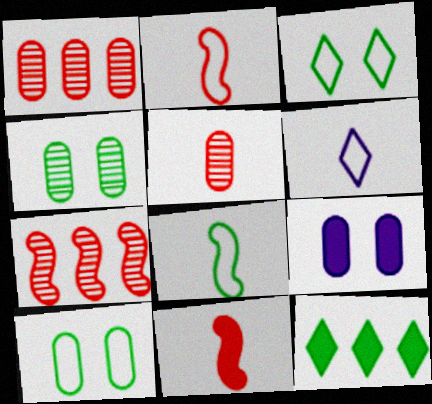[[4, 8, 12], 
[9, 11, 12]]